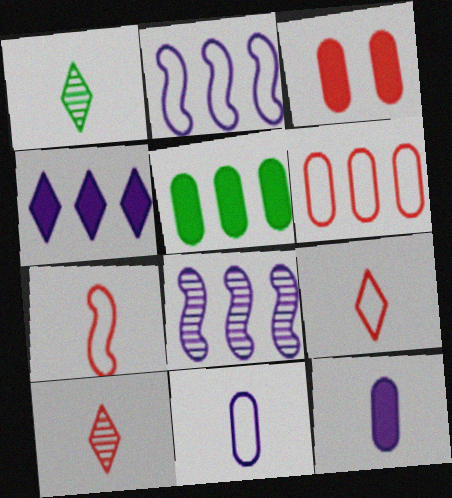[[1, 2, 3], 
[1, 7, 12], 
[3, 5, 12]]